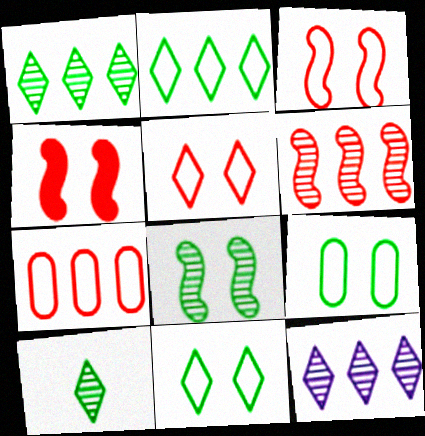[]